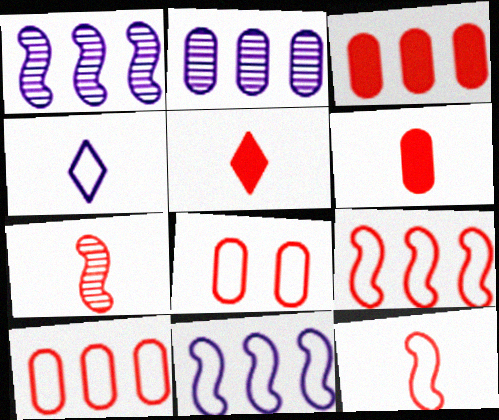[]